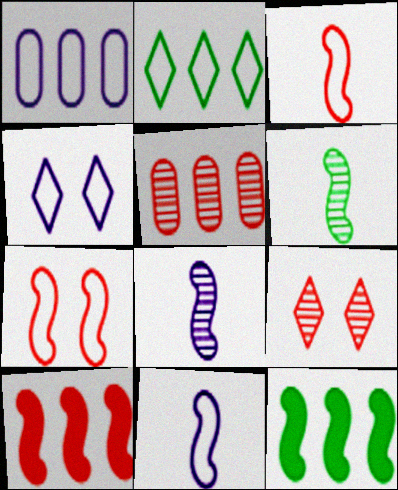[[1, 4, 11], 
[7, 8, 12]]